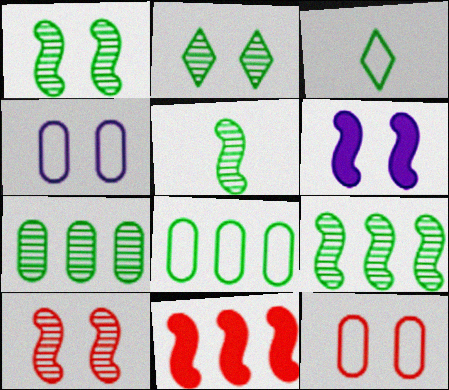[[1, 5, 9], 
[2, 5, 7], 
[2, 6, 12]]